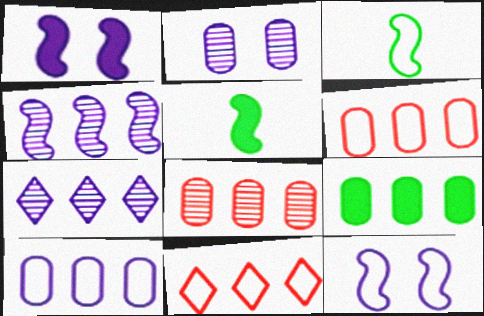[[2, 5, 11], 
[4, 9, 11], 
[8, 9, 10]]